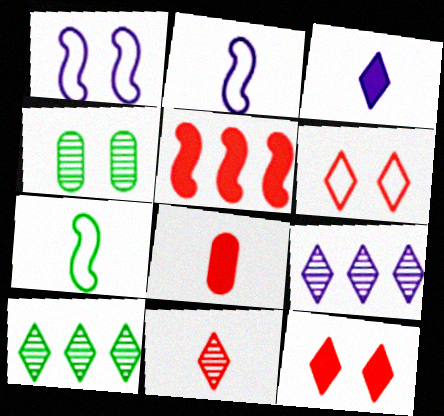[[1, 4, 12], 
[1, 8, 10], 
[3, 6, 10], 
[5, 8, 12]]